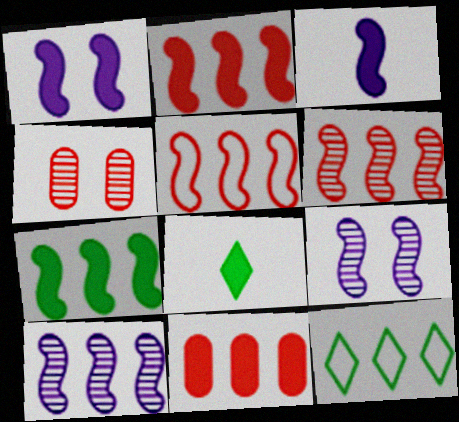[[1, 8, 11], 
[2, 5, 6], 
[3, 4, 12], 
[5, 7, 10], 
[10, 11, 12]]